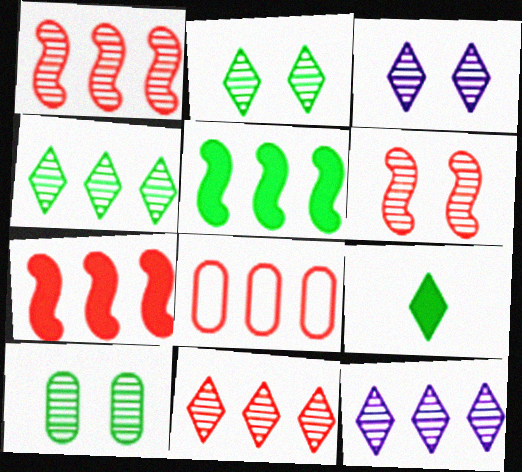[[3, 6, 10], 
[4, 11, 12], 
[5, 8, 12], 
[7, 8, 11]]